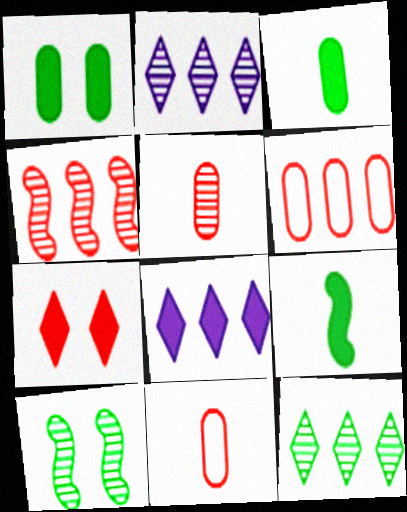[[2, 5, 10], 
[4, 7, 11], 
[8, 10, 11]]